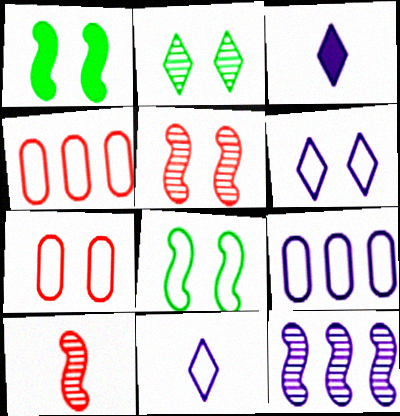[[4, 8, 11], 
[6, 7, 8]]